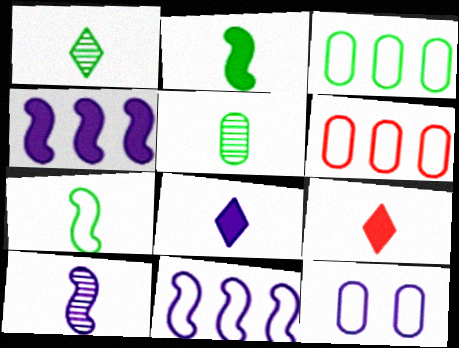[]